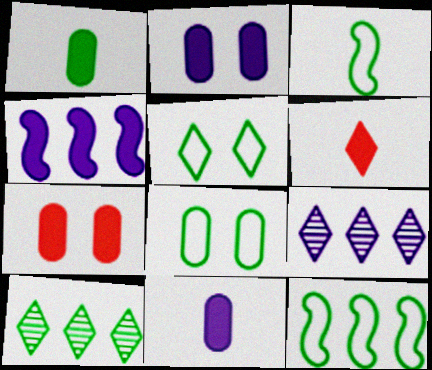[[3, 7, 9], 
[5, 6, 9]]